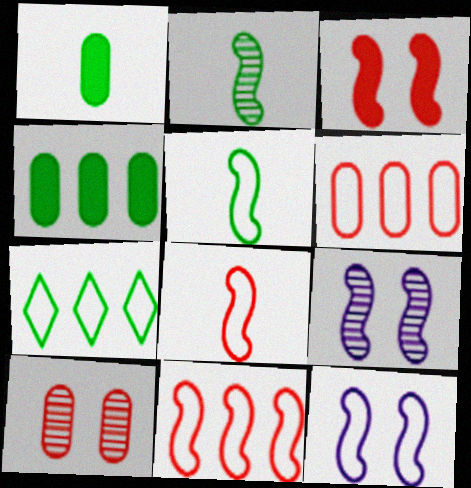[[5, 11, 12]]